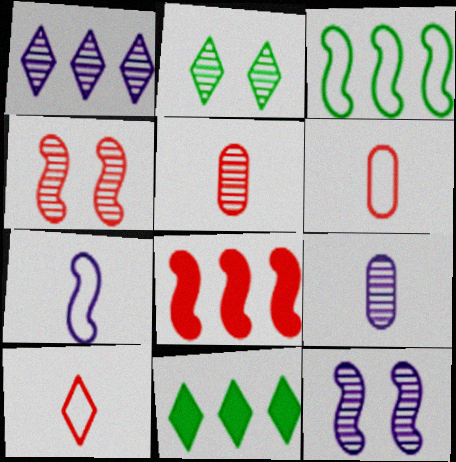[[1, 9, 12], 
[6, 11, 12]]